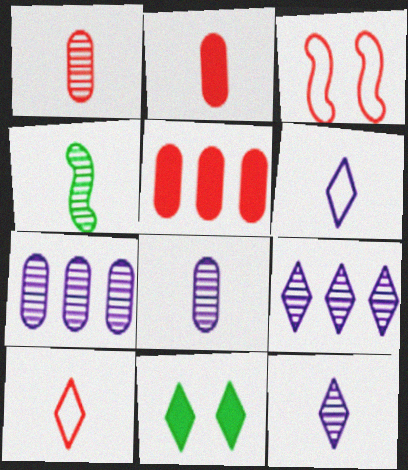[[1, 4, 12], 
[2, 4, 6], 
[9, 10, 11]]